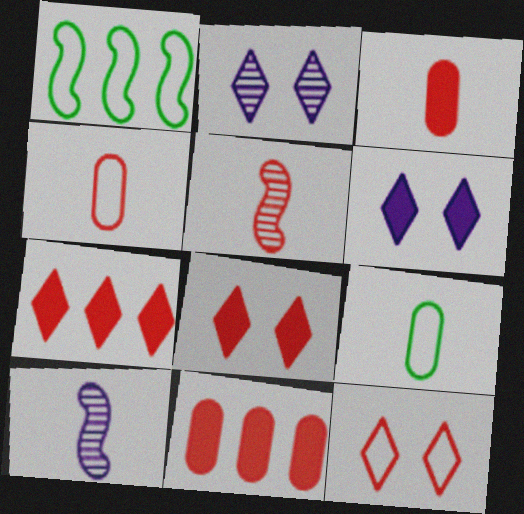[[1, 2, 3], 
[5, 11, 12]]